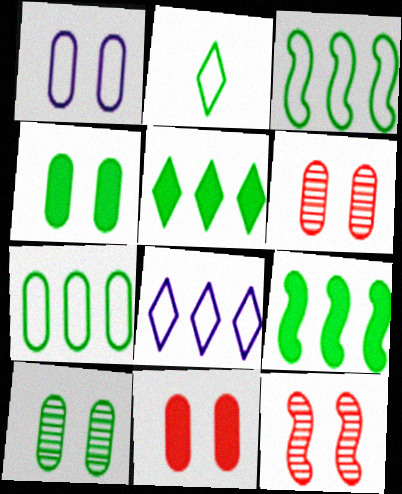[[1, 4, 6], 
[1, 10, 11], 
[2, 9, 10]]